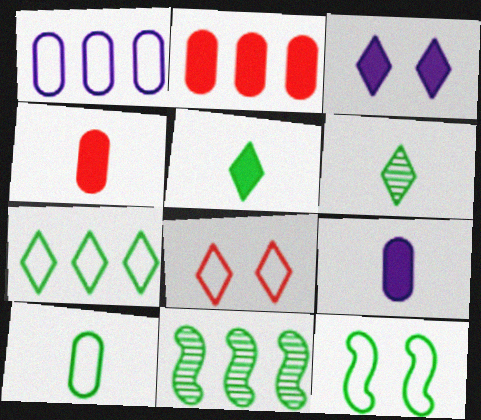[[7, 10, 12], 
[8, 9, 11]]